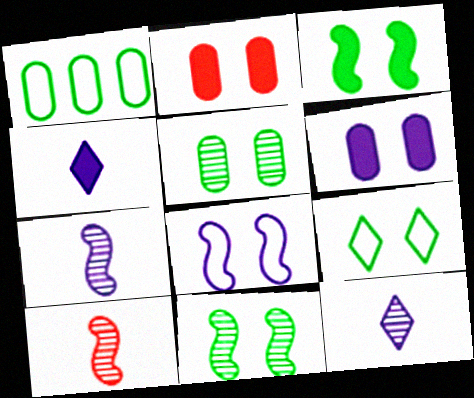[[3, 5, 9]]